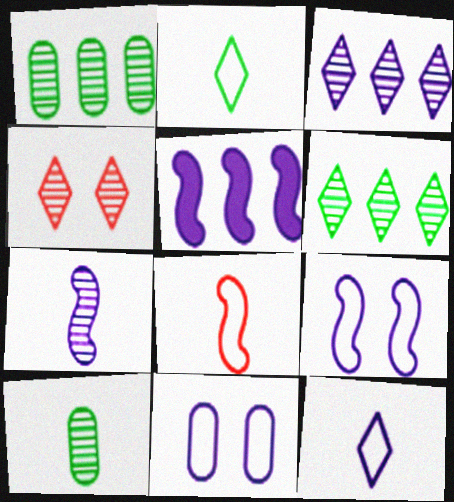[[1, 4, 7], 
[5, 7, 9]]